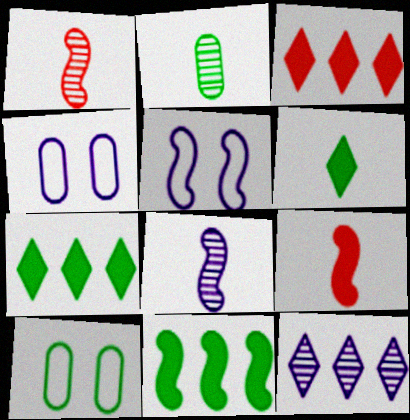[[1, 4, 7], 
[1, 5, 11], 
[2, 3, 5], 
[3, 8, 10], 
[9, 10, 12]]